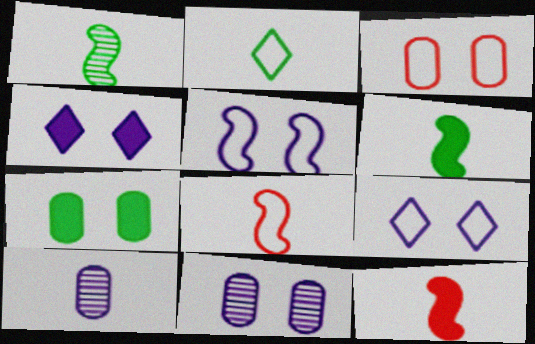[[2, 10, 12], 
[3, 7, 11], 
[4, 5, 11]]